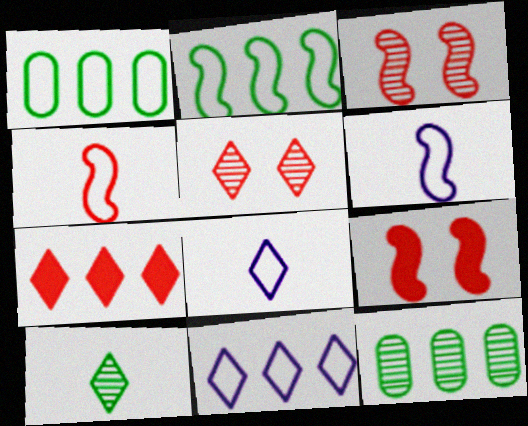[[8, 9, 12]]